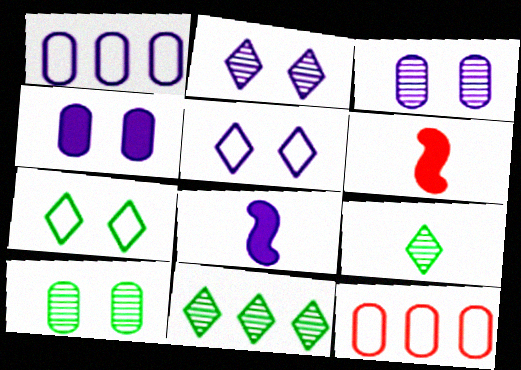[[1, 2, 8]]